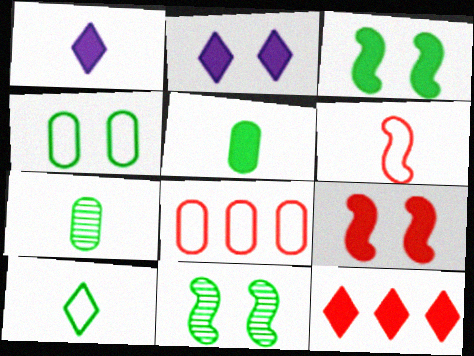[[1, 6, 7], 
[1, 8, 11]]